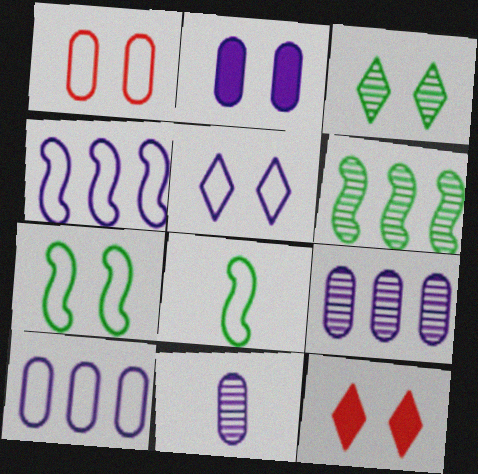[[1, 5, 7], 
[2, 10, 11], 
[3, 5, 12], 
[8, 9, 12]]